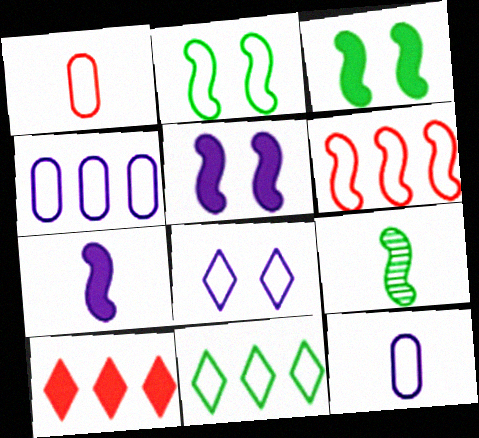[[4, 6, 11], 
[5, 6, 9]]